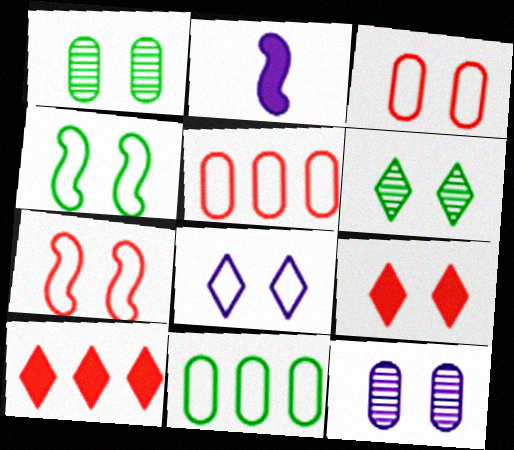[[2, 5, 6], 
[3, 4, 8], 
[4, 9, 12], 
[6, 8, 9]]